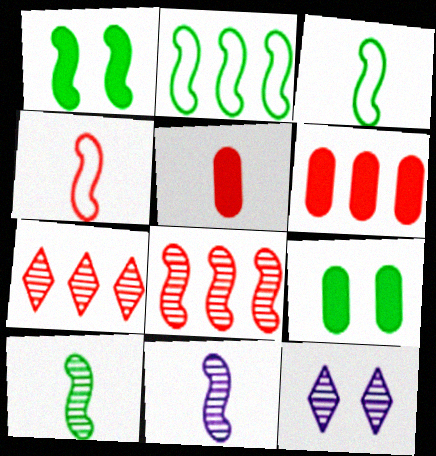[[1, 2, 10], 
[2, 5, 12], 
[3, 6, 12]]